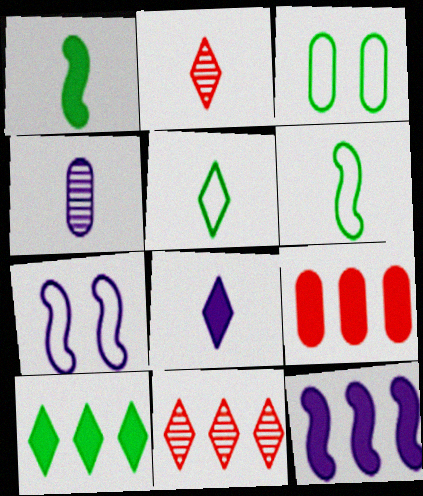[[2, 3, 12], 
[2, 5, 8], 
[3, 4, 9], 
[9, 10, 12]]